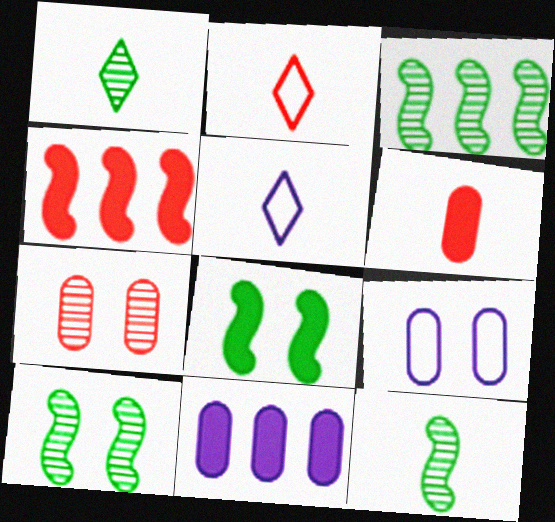[[1, 4, 9], 
[2, 4, 7], 
[2, 10, 11], 
[3, 10, 12], 
[5, 6, 12]]